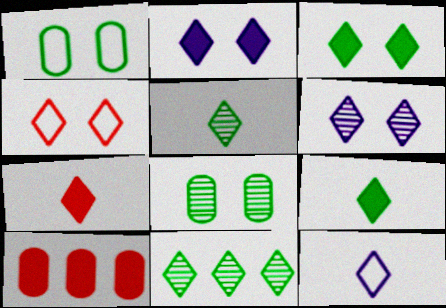[[3, 4, 6], 
[5, 7, 12]]